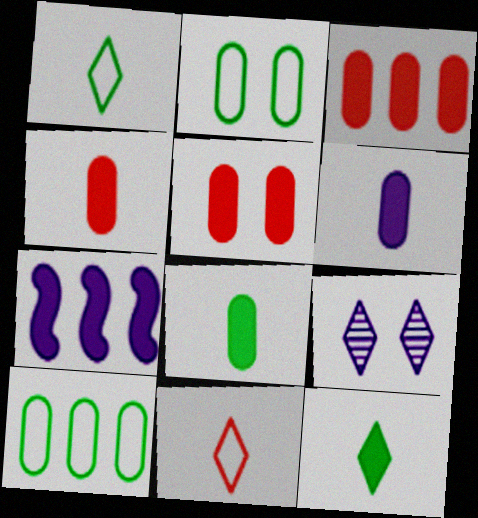[[3, 4, 5], 
[4, 6, 8], 
[5, 7, 12]]